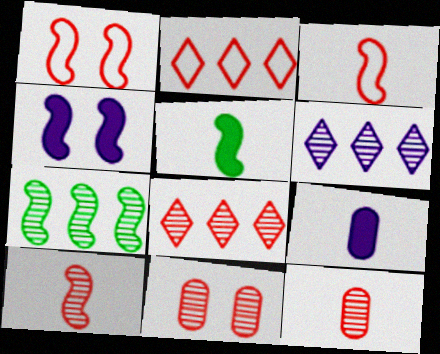[[3, 4, 7], 
[8, 10, 11]]